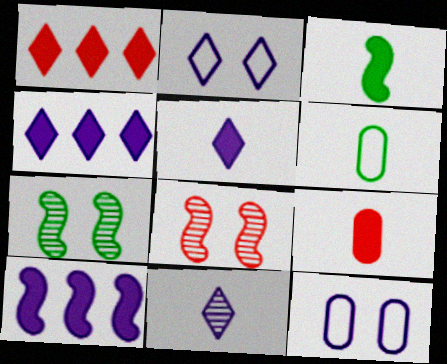[[2, 4, 11], 
[3, 5, 9], 
[4, 6, 8], 
[10, 11, 12]]